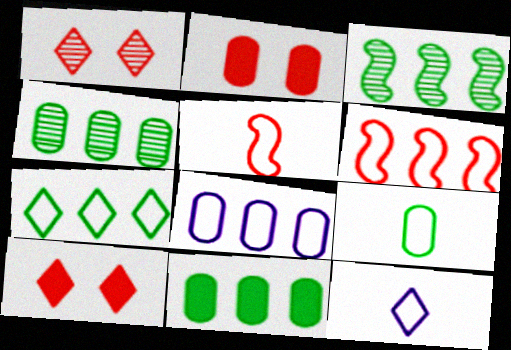[[2, 3, 12], 
[3, 7, 11], 
[5, 9, 12], 
[6, 7, 8]]